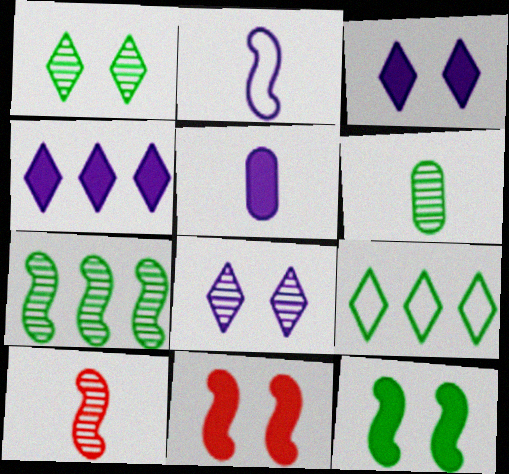[[1, 6, 7], 
[2, 7, 11], 
[6, 9, 12]]